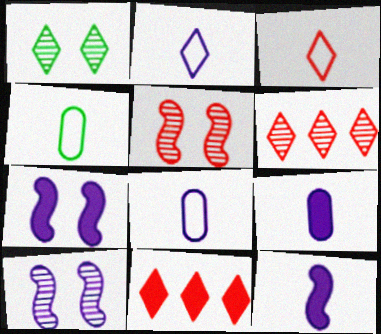[[1, 2, 11], 
[4, 6, 7], 
[4, 10, 11]]